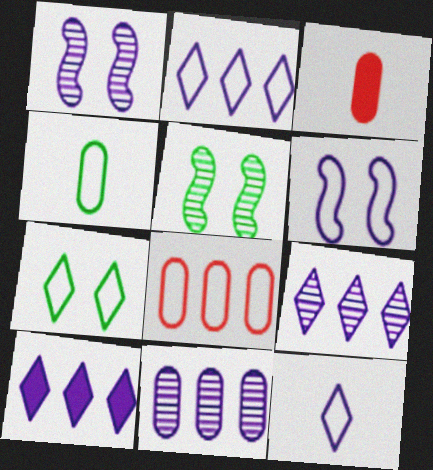[[2, 3, 5], 
[2, 9, 10]]